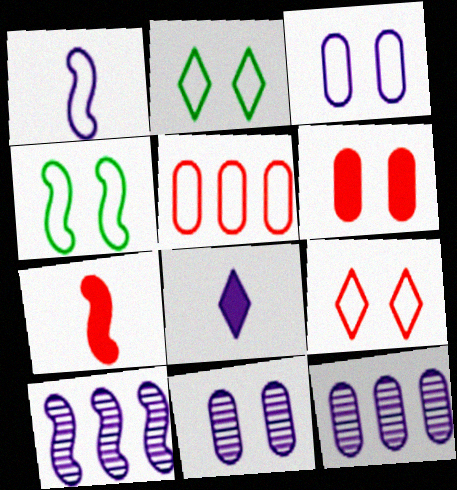[[1, 2, 5], 
[2, 7, 12], 
[3, 4, 9], 
[3, 8, 10], 
[4, 7, 10]]